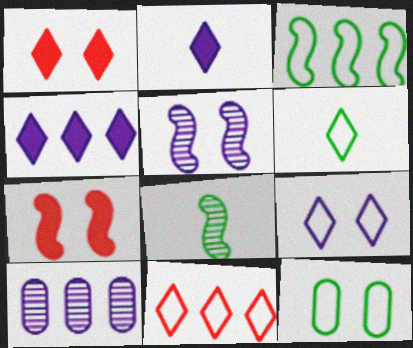[[1, 5, 12], 
[3, 6, 12], 
[6, 7, 10], 
[6, 9, 11]]